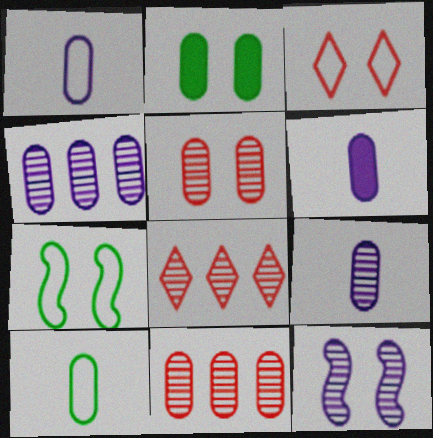[[1, 2, 11], 
[1, 6, 9], 
[2, 3, 12], 
[6, 7, 8]]